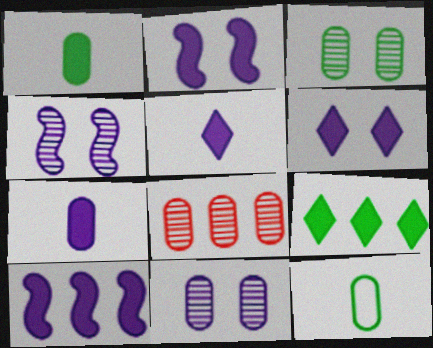[[6, 7, 10]]